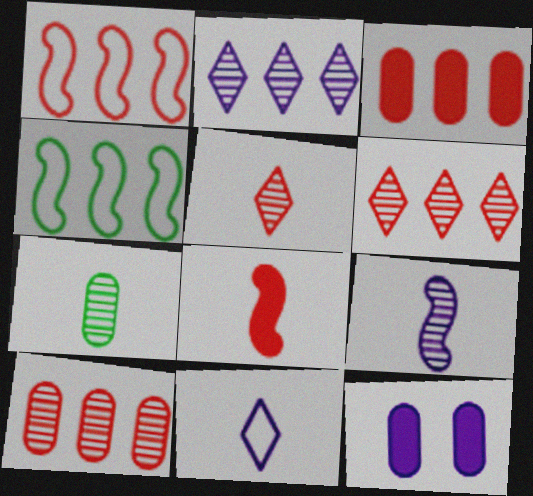[[1, 3, 6], 
[2, 3, 4], 
[4, 5, 12], 
[5, 7, 9], 
[7, 8, 11]]